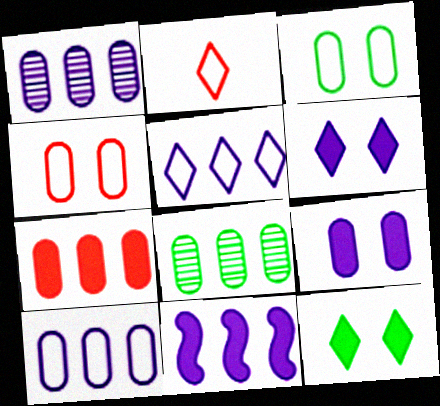[[1, 5, 11], 
[7, 8, 10]]